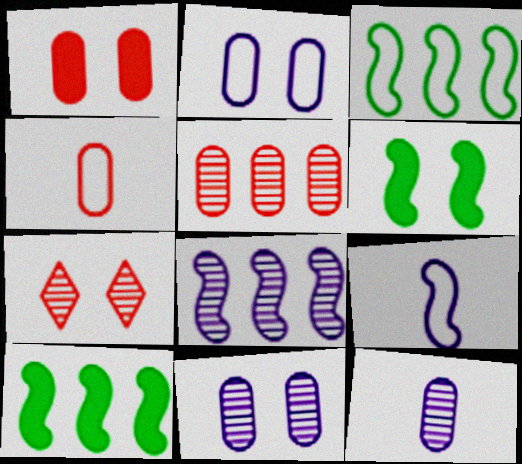[[1, 4, 5], 
[2, 6, 7]]